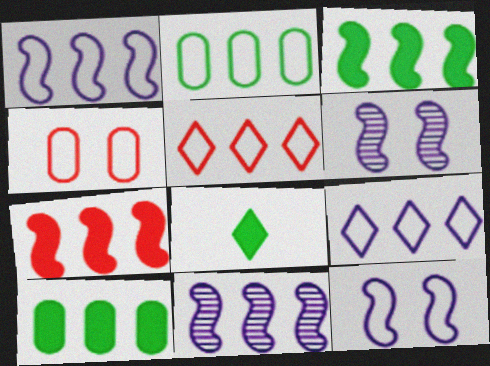[[1, 2, 5], 
[4, 8, 11], 
[5, 10, 11]]